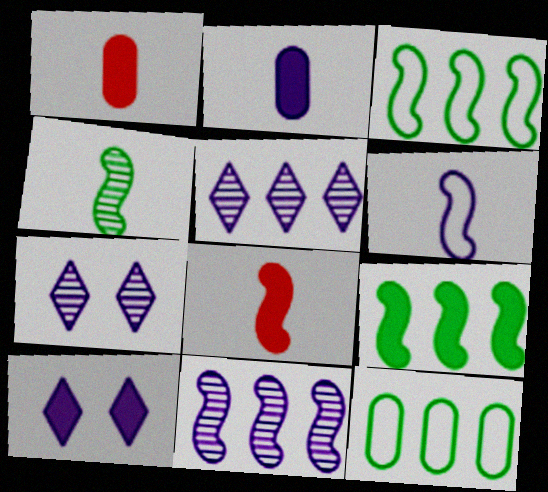[[1, 3, 7], 
[1, 9, 10], 
[4, 6, 8], 
[7, 8, 12]]